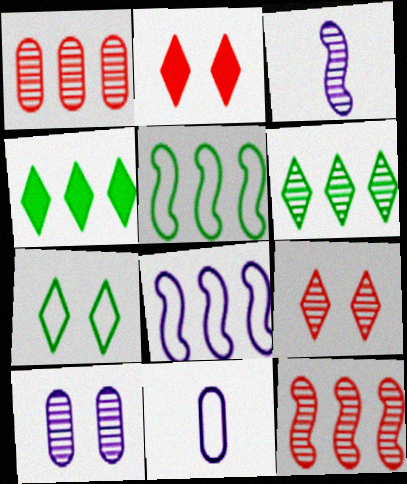[[1, 4, 8]]